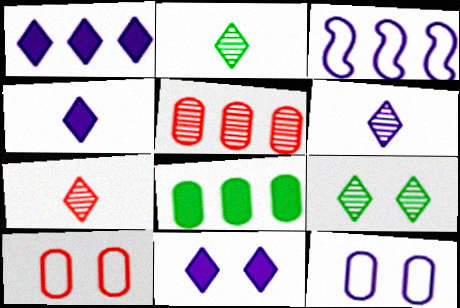[[1, 4, 11], 
[2, 6, 7]]